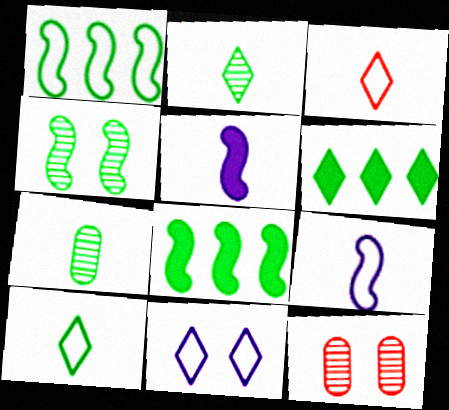[[3, 5, 7], 
[6, 9, 12]]